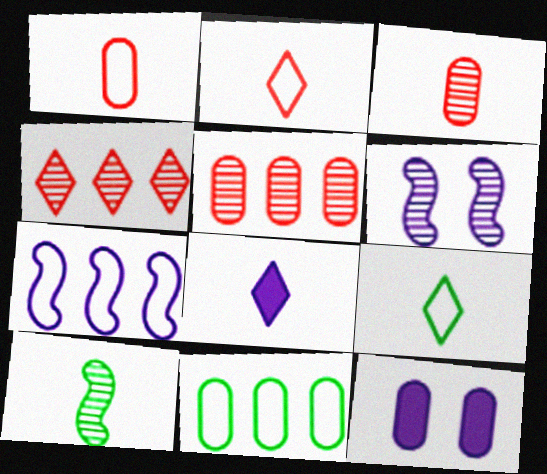[[1, 8, 10], 
[3, 11, 12]]